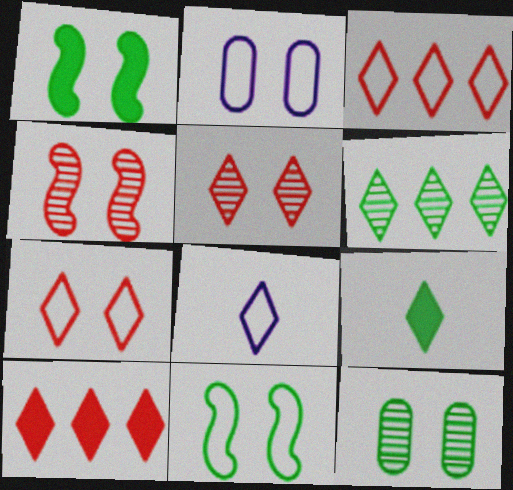[[1, 2, 5], 
[2, 7, 11]]